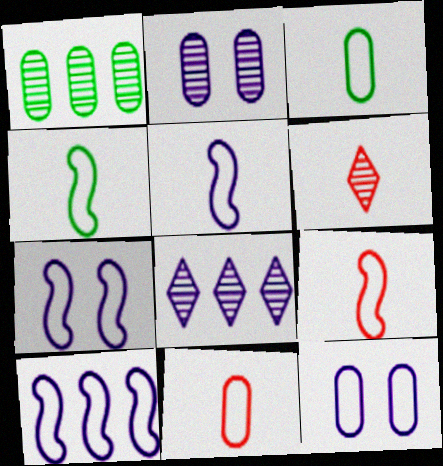[[4, 5, 9], 
[5, 7, 10]]